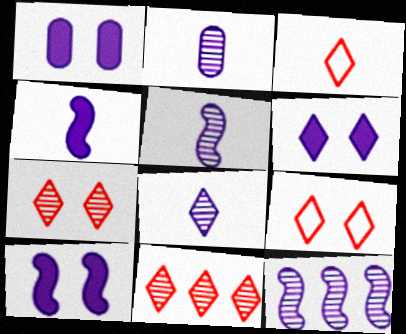[[1, 6, 10], 
[2, 5, 8]]